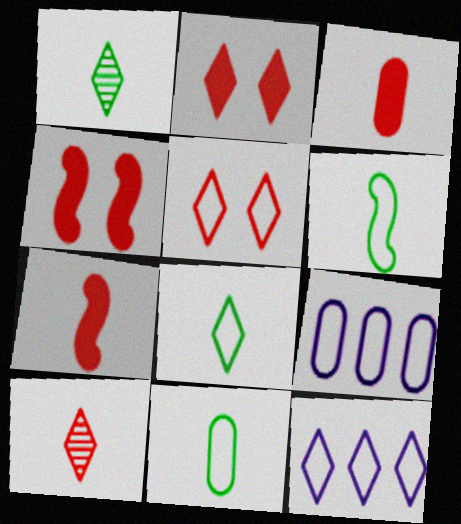[[1, 2, 12], 
[1, 4, 9], 
[5, 6, 9], 
[5, 8, 12], 
[6, 8, 11]]